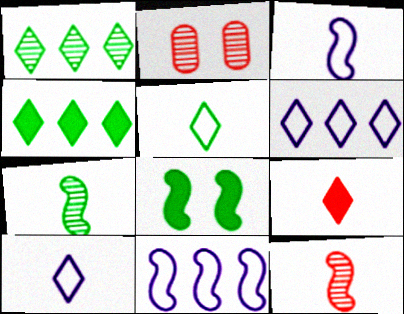[[2, 3, 4], 
[8, 11, 12]]